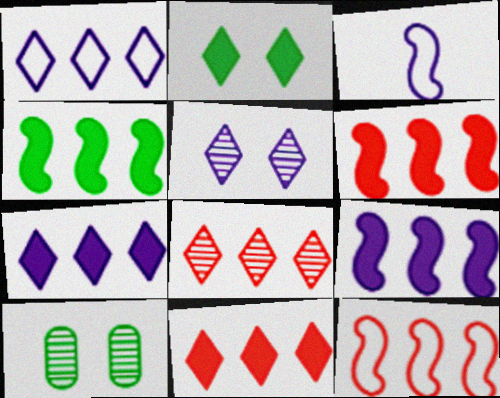[[3, 10, 11], 
[4, 6, 9]]